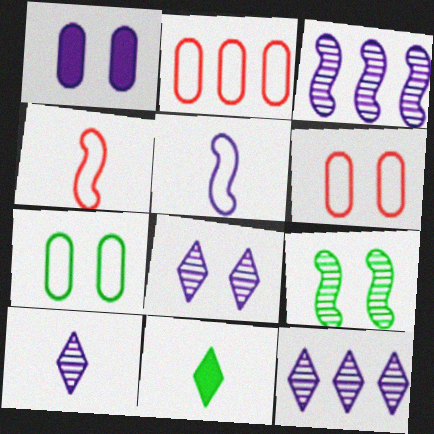[[1, 5, 12], 
[3, 6, 11], 
[8, 10, 12]]